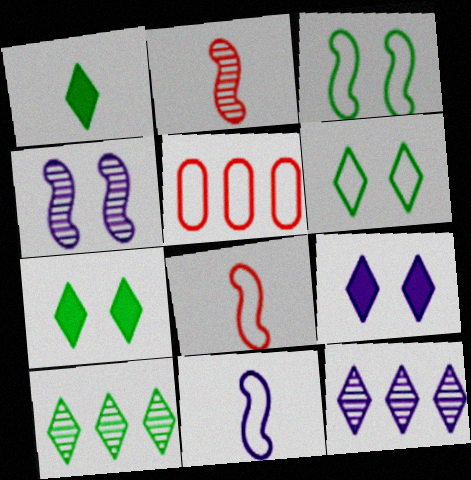[[1, 4, 5], 
[1, 6, 10], 
[5, 6, 11]]